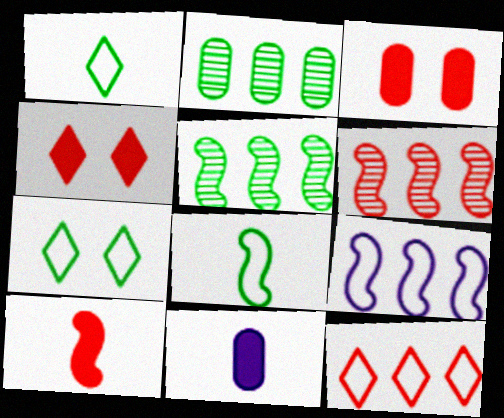[[6, 7, 11]]